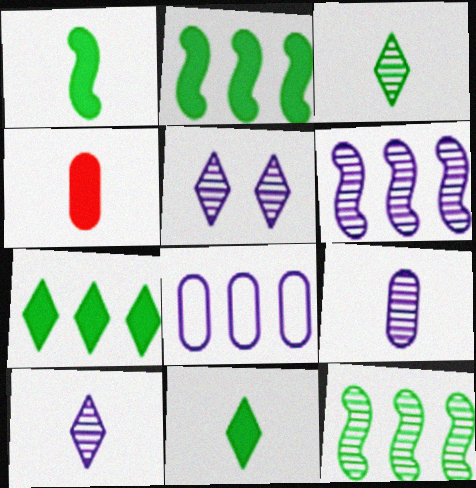[[5, 6, 9]]